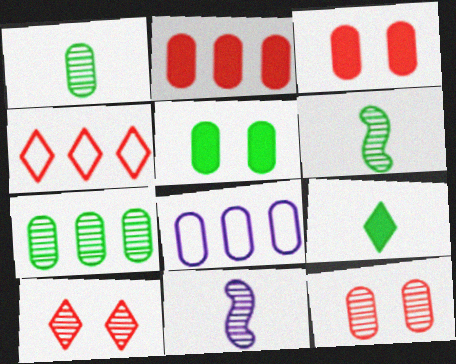[[1, 3, 8], 
[2, 7, 8], 
[4, 5, 11], 
[7, 10, 11]]